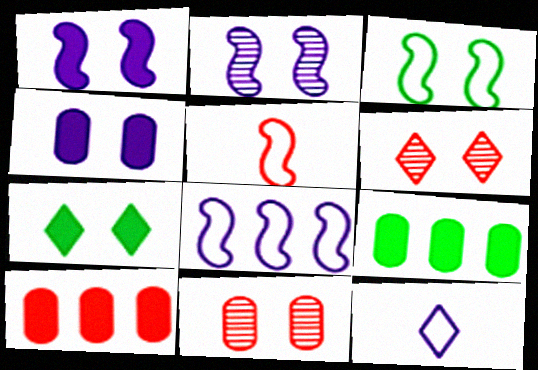[[3, 4, 6], 
[3, 5, 8], 
[5, 6, 10]]